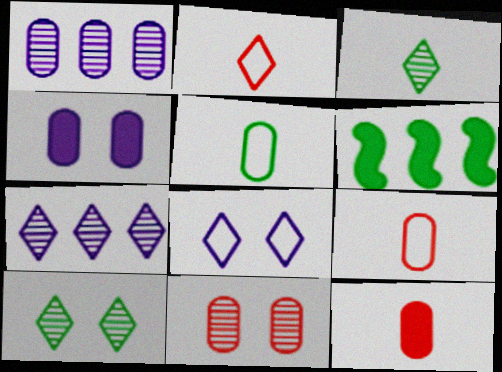[[5, 6, 10]]